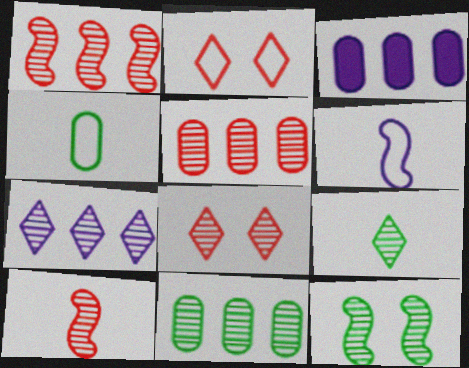[[1, 7, 11], 
[5, 8, 10], 
[7, 8, 9], 
[9, 11, 12]]